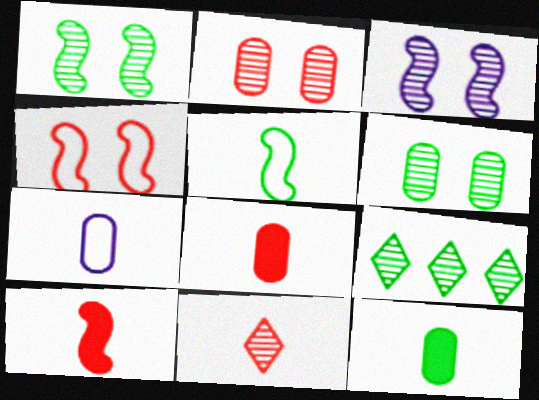[]